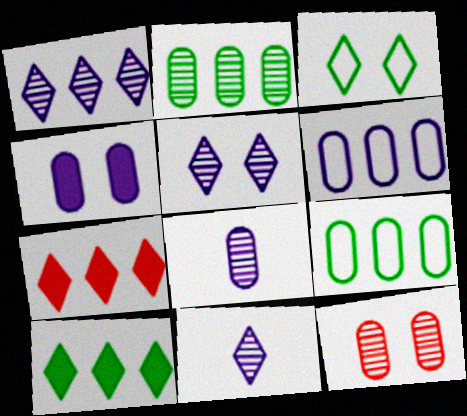[[1, 5, 11], 
[2, 8, 12], 
[3, 7, 11], 
[4, 6, 8]]